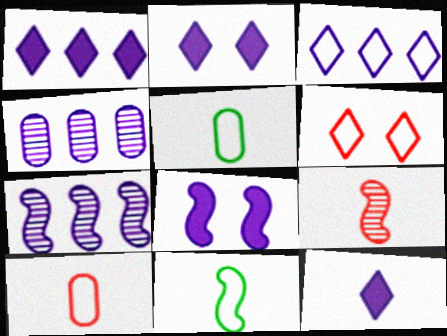[[1, 2, 12], 
[5, 9, 12]]